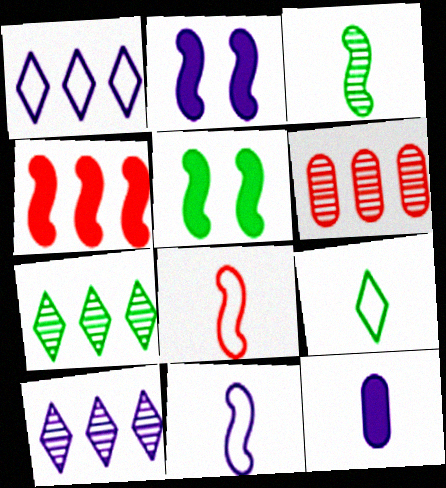[[2, 6, 9]]